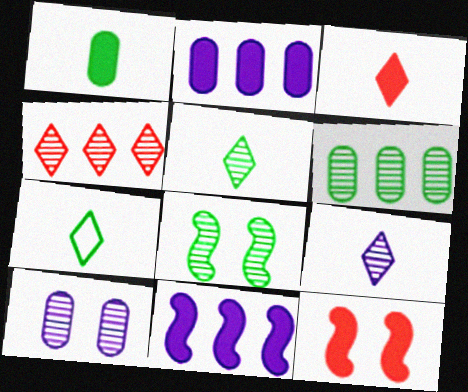[[3, 7, 9], 
[5, 6, 8]]